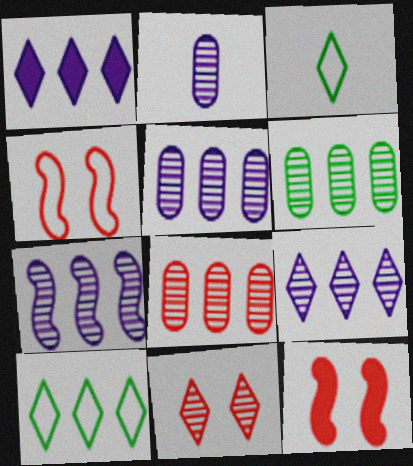[[1, 3, 11], 
[2, 10, 12], 
[3, 5, 12], 
[5, 6, 8], 
[5, 7, 9]]